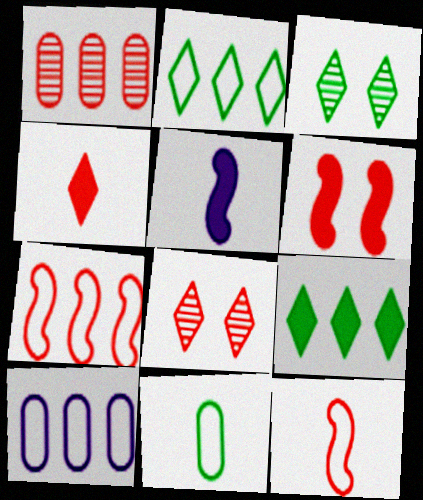[[2, 7, 10]]